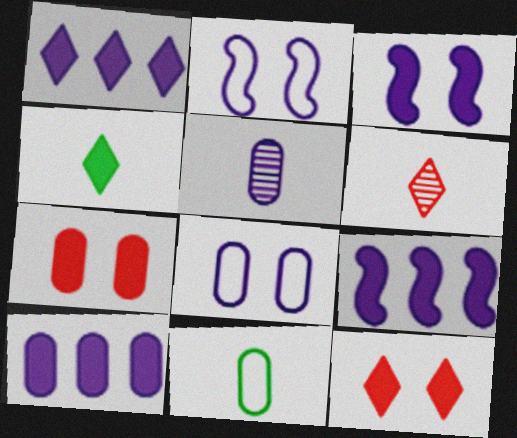[[1, 2, 5], 
[1, 4, 12], 
[1, 9, 10], 
[4, 7, 9], 
[5, 8, 10]]